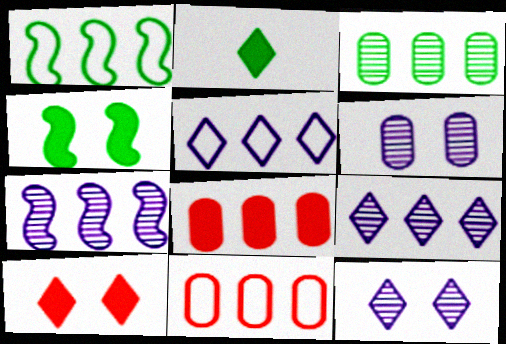[[1, 5, 11], 
[1, 8, 9]]